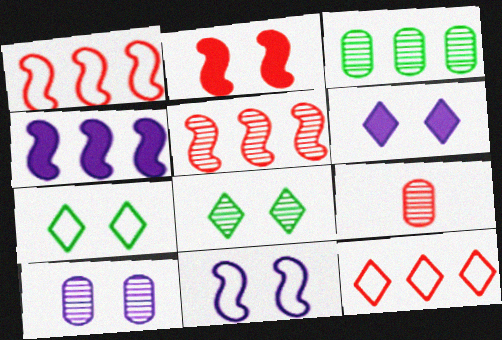[[2, 7, 10], 
[2, 9, 12], 
[3, 4, 12], 
[3, 9, 10], 
[4, 7, 9], 
[6, 10, 11]]